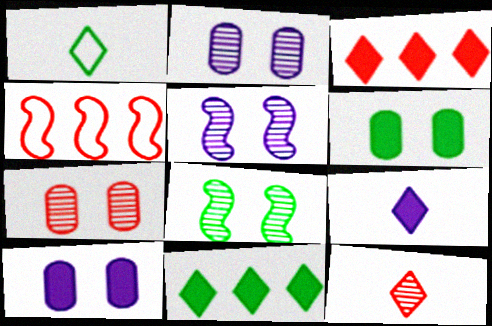[[1, 9, 12]]